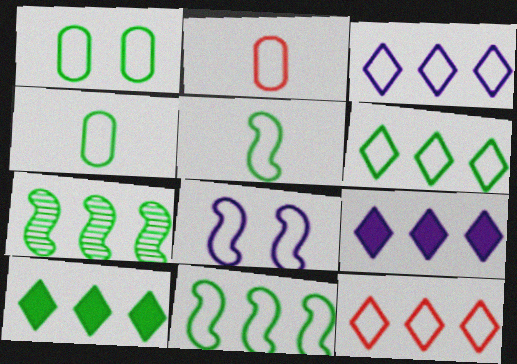[[1, 5, 6], 
[2, 6, 8], 
[3, 6, 12], 
[4, 8, 12]]